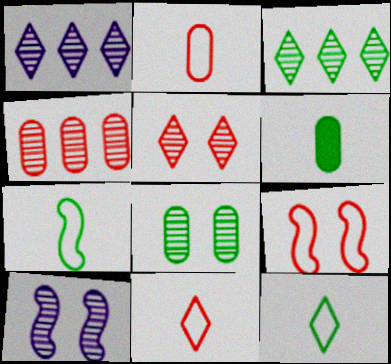[[1, 6, 9], 
[5, 8, 10]]